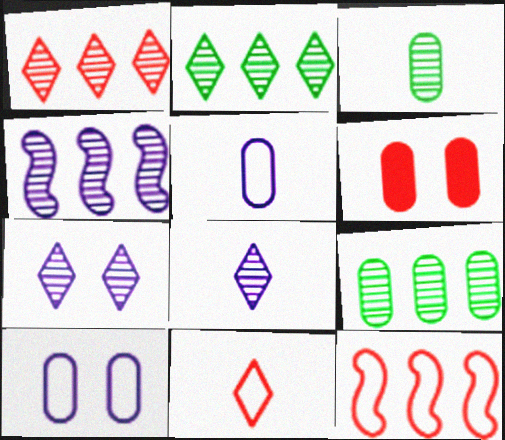[[1, 4, 9], 
[5, 6, 9]]